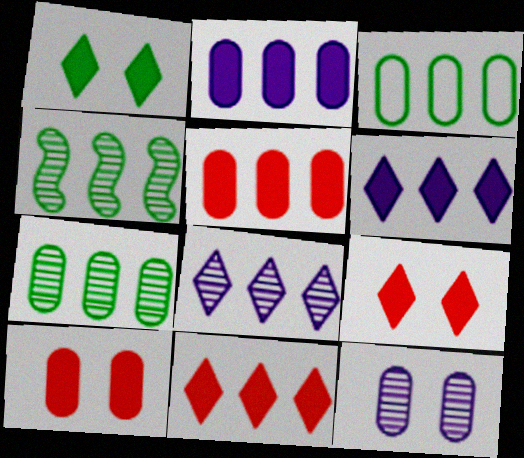[]